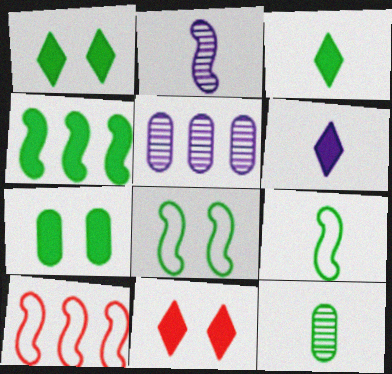[[3, 4, 7], 
[3, 9, 12], 
[5, 9, 11]]